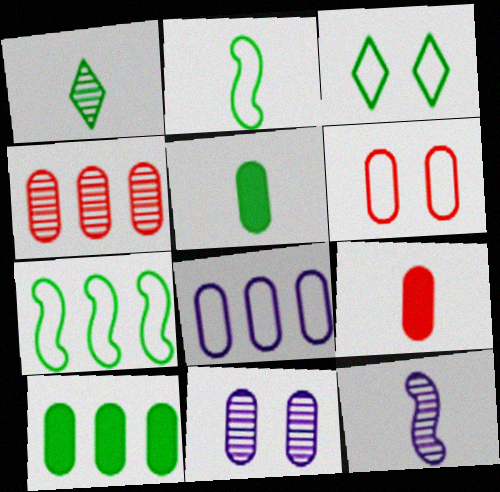[[1, 2, 5], 
[4, 6, 9], 
[4, 8, 10]]